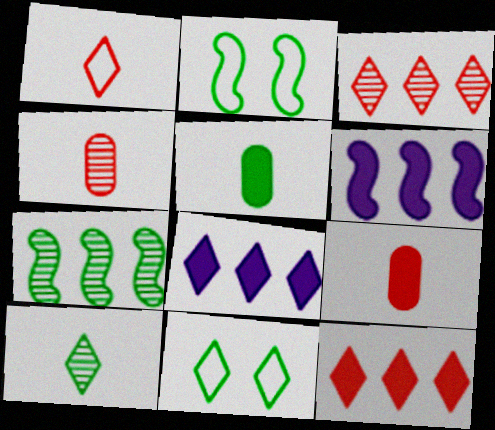[[2, 4, 8], 
[4, 6, 11], 
[5, 7, 11]]